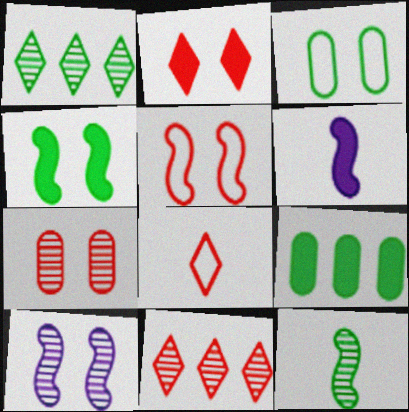[[2, 3, 10], 
[2, 5, 7], 
[2, 6, 9], 
[2, 8, 11], 
[3, 6, 11], 
[4, 5, 10], 
[8, 9, 10]]